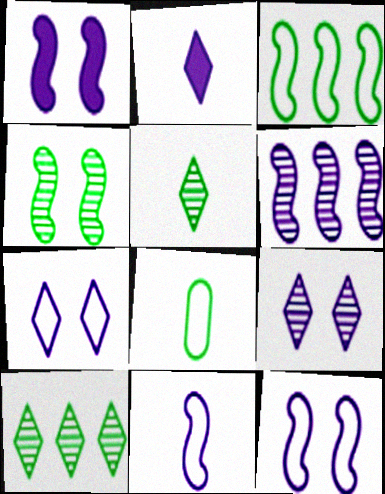[[1, 6, 11]]